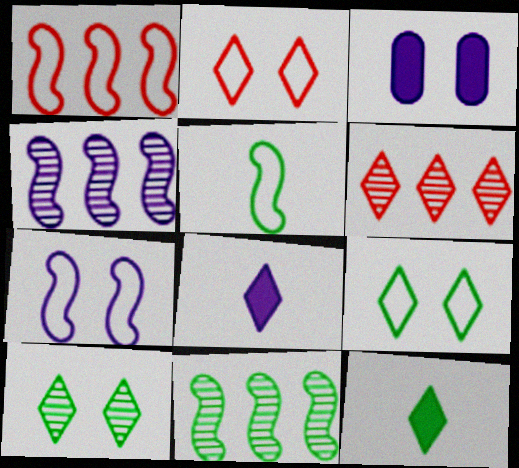[[1, 5, 7], 
[3, 5, 6], 
[6, 8, 9]]